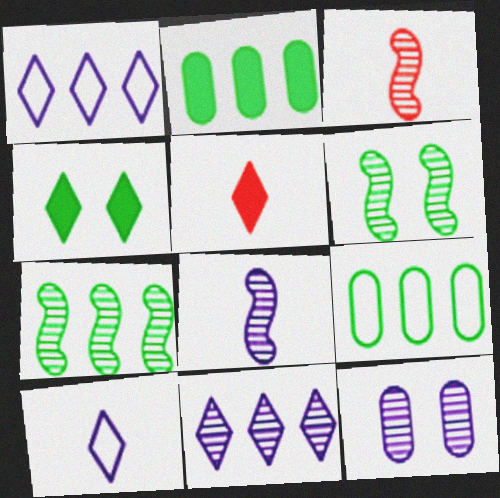[[8, 11, 12]]